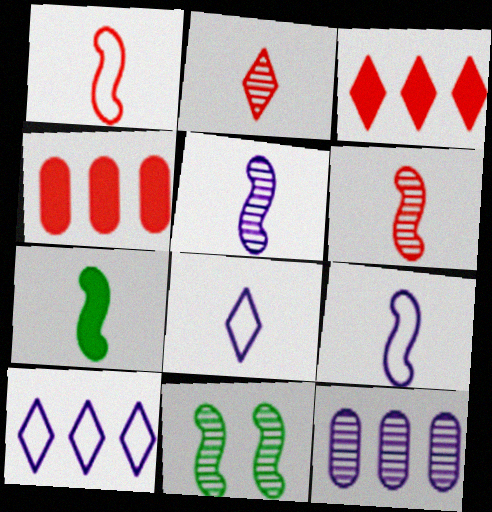[[1, 5, 7], 
[2, 11, 12], 
[4, 8, 11], 
[6, 7, 9]]